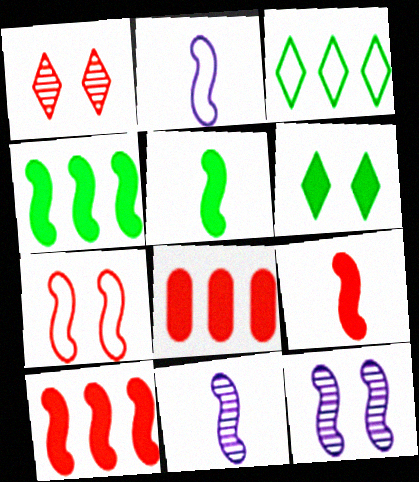[[4, 7, 11]]